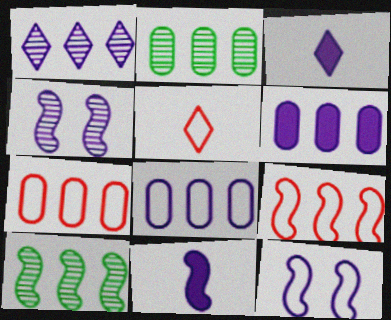[[2, 6, 7], 
[3, 4, 8]]